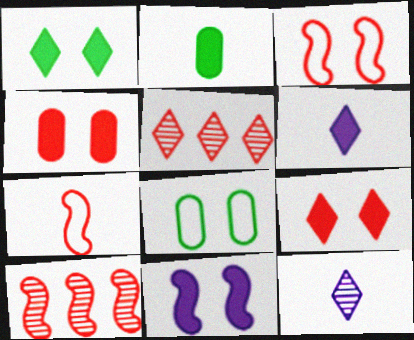[[1, 4, 11], 
[2, 7, 12], 
[4, 5, 7], 
[6, 8, 10]]